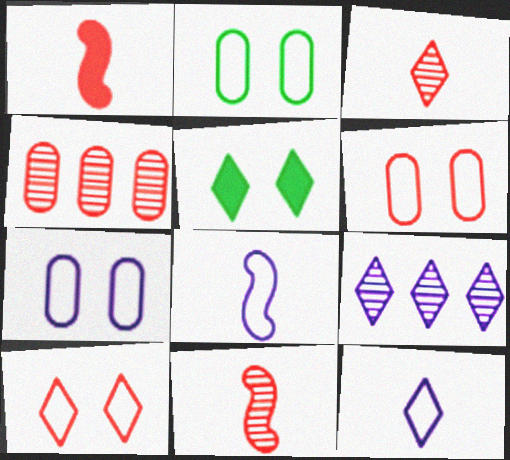[[1, 2, 9], 
[1, 4, 10], 
[2, 6, 7], 
[4, 5, 8]]